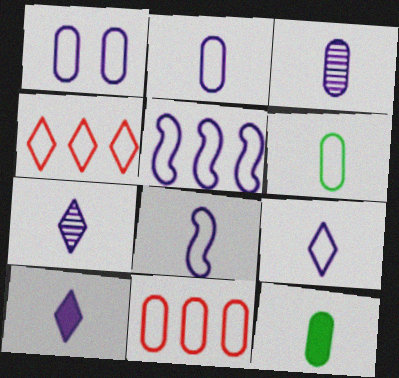[[1, 5, 9], 
[1, 6, 11], 
[2, 8, 9], 
[3, 8, 10], 
[7, 9, 10]]